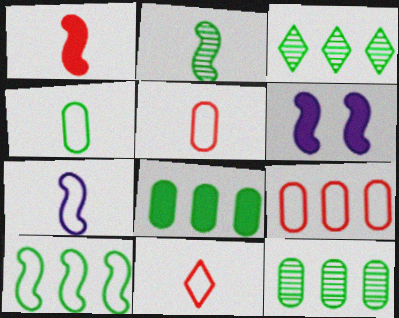[[1, 2, 7], 
[3, 5, 6], 
[3, 8, 10], 
[4, 7, 11], 
[6, 11, 12]]